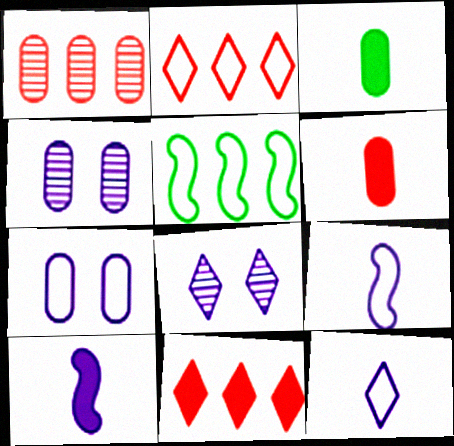[[1, 3, 7], 
[5, 6, 8]]